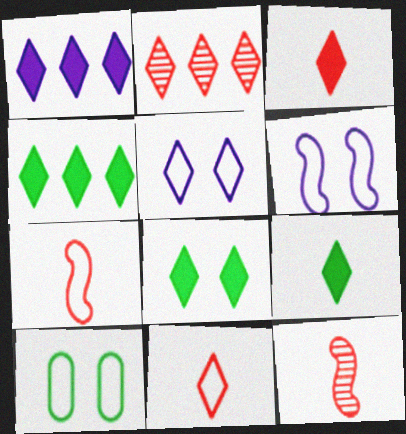[[1, 3, 8], 
[1, 10, 12], 
[2, 5, 9], 
[4, 8, 9]]